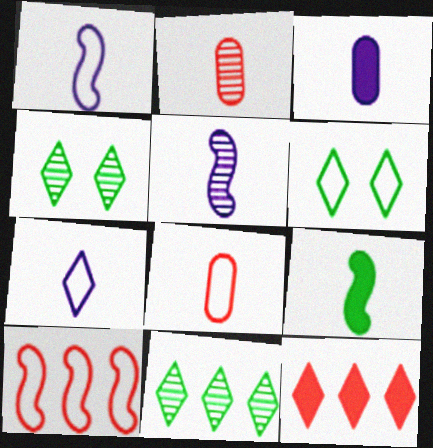[[2, 7, 9], 
[3, 4, 10], 
[3, 5, 7], 
[4, 7, 12]]